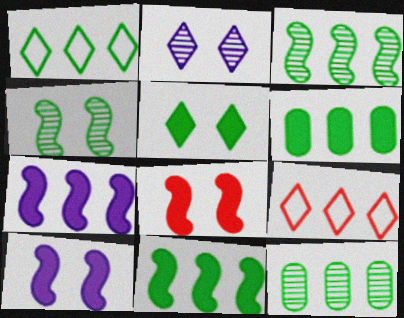[[1, 3, 6], 
[1, 11, 12], 
[7, 9, 12]]